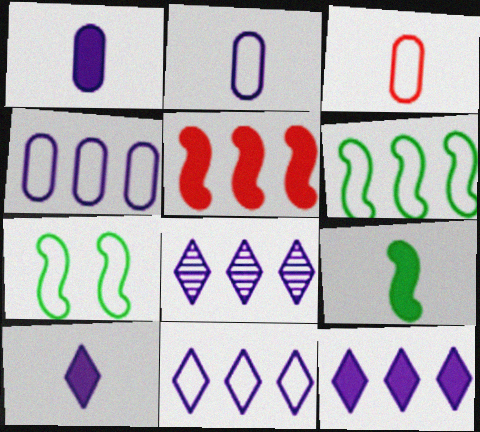[[3, 7, 11], 
[8, 11, 12]]